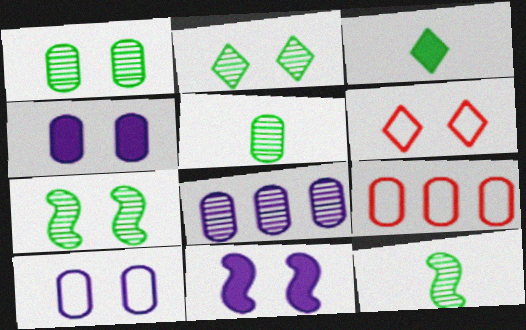[[1, 2, 7], 
[1, 6, 11], 
[4, 5, 9], 
[4, 6, 7]]